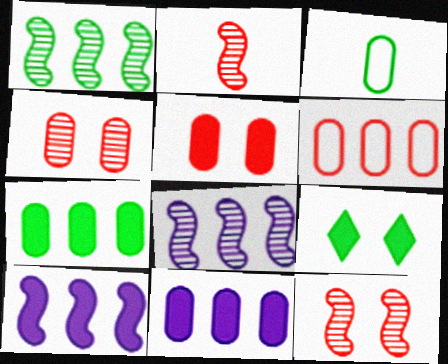[[1, 3, 9], 
[3, 4, 11]]